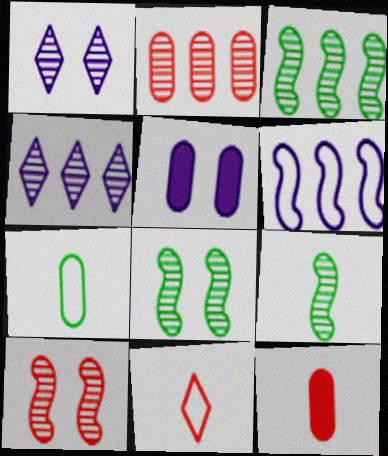[[1, 2, 9], 
[2, 3, 4], 
[2, 5, 7], 
[3, 5, 11], 
[3, 8, 9]]